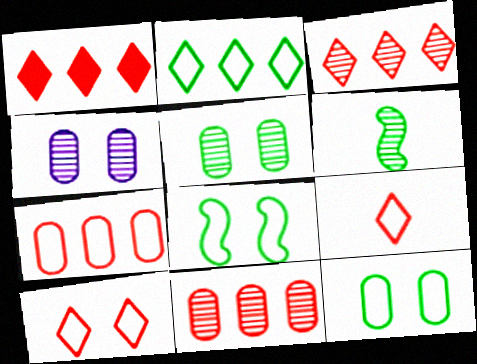[[3, 4, 6]]